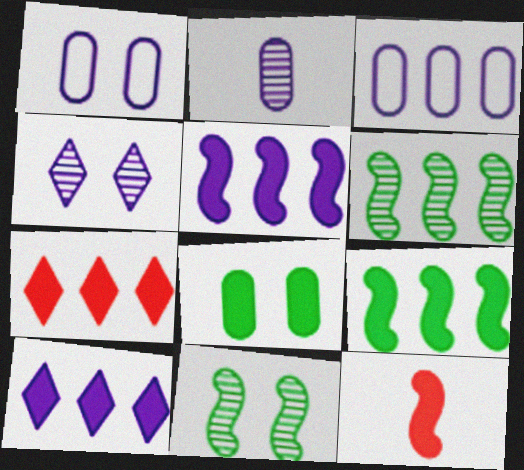[[3, 6, 7], 
[8, 10, 12]]